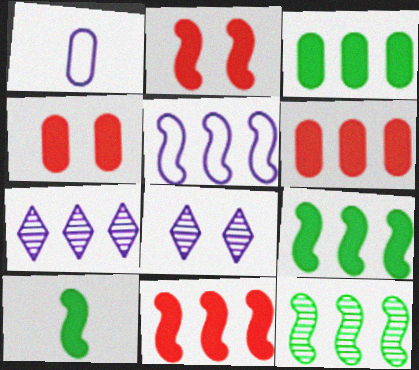[[5, 11, 12]]